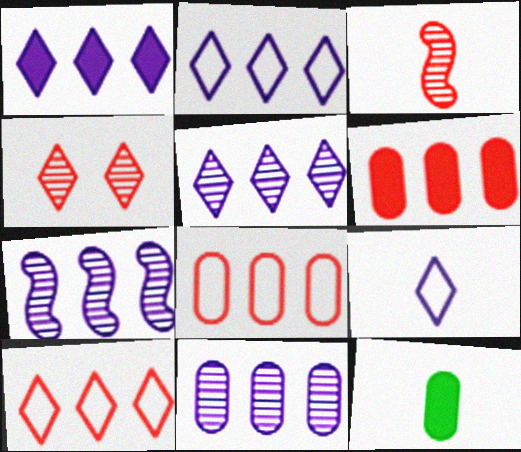[[1, 2, 5], 
[3, 9, 12], 
[5, 7, 11]]